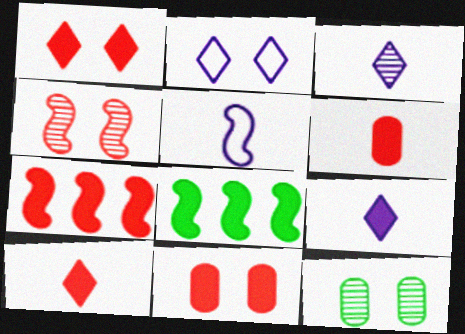[[1, 6, 7], 
[4, 5, 8], 
[7, 10, 11], 
[8, 9, 11]]